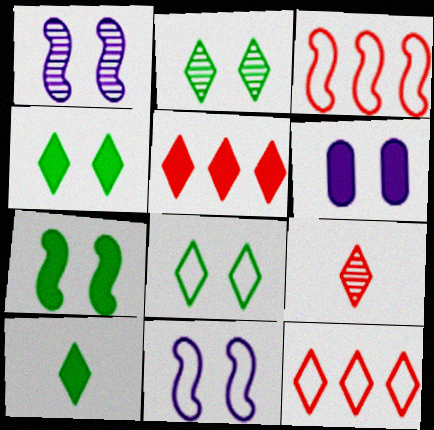[[2, 4, 8]]